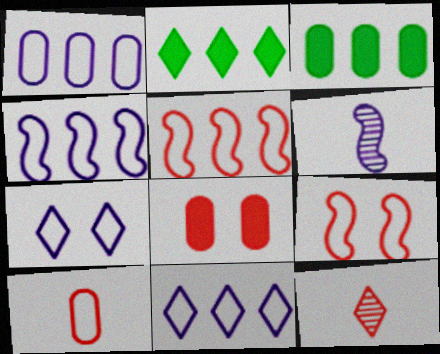[[1, 4, 11], 
[2, 7, 12], 
[5, 8, 12]]